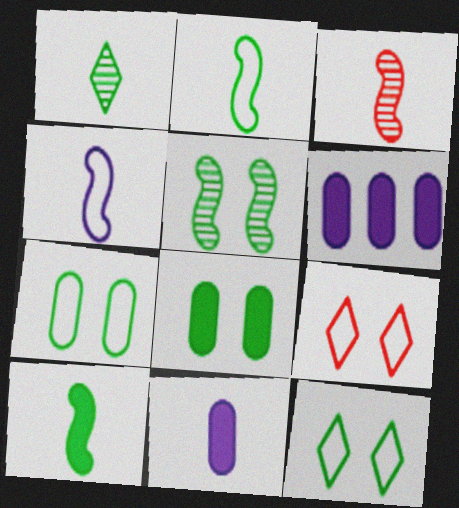[[3, 4, 10], 
[3, 6, 12], 
[5, 8, 12]]